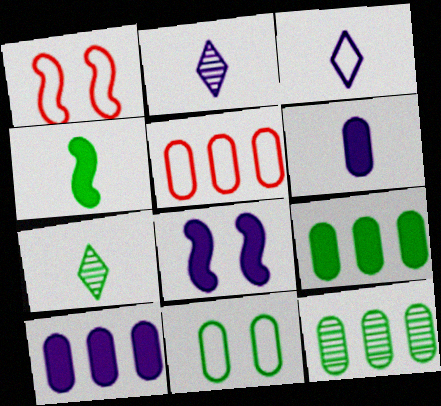[[1, 2, 9], 
[1, 7, 10], 
[5, 7, 8], 
[5, 10, 12]]